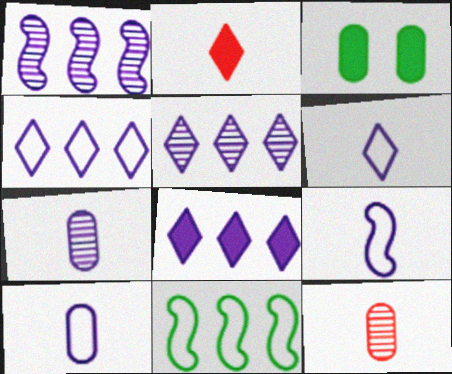[[4, 5, 8], 
[6, 9, 10]]